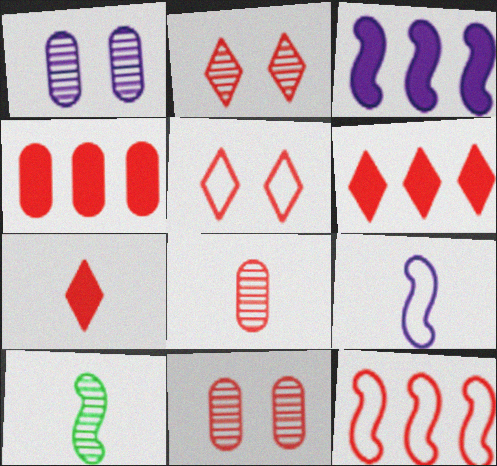[[7, 11, 12]]